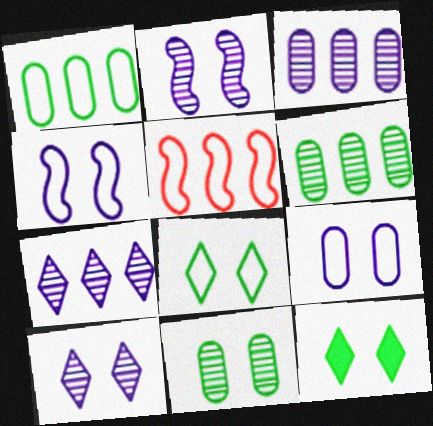[]